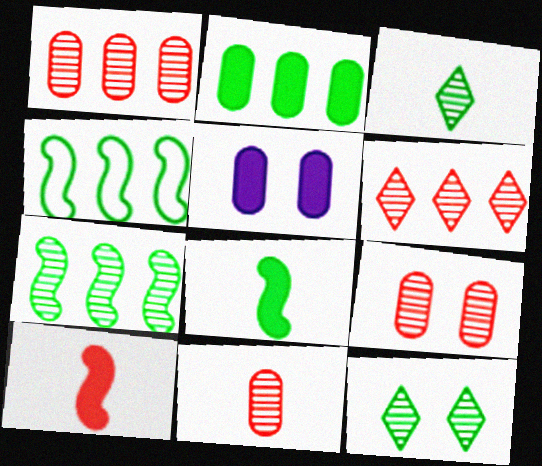[[1, 9, 11]]